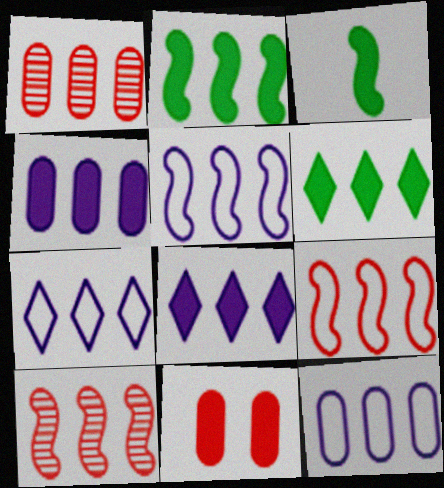[[1, 2, 7], 
[1, 5, 6], 
[2, 5, 10], 
[3, 8, 11], 
[5, 7, 12], 
[6, 10, 12]]